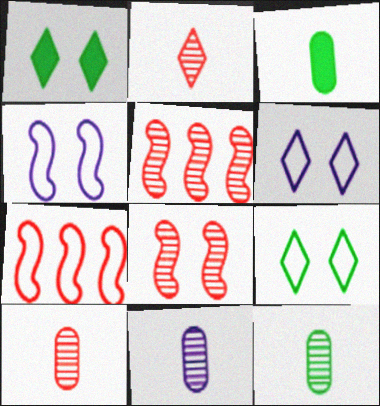[[1, 7, 11], 
[3, 5, 6], 
[10, 11, 12]]